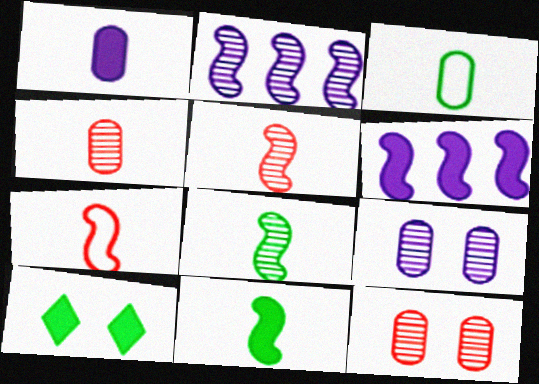[[1, 3, 4]]